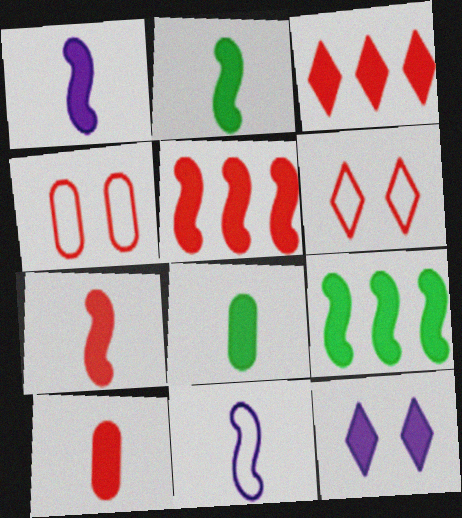[[1, 2, 7], 
[5, 8, 12], 
[9, 10, 12]]